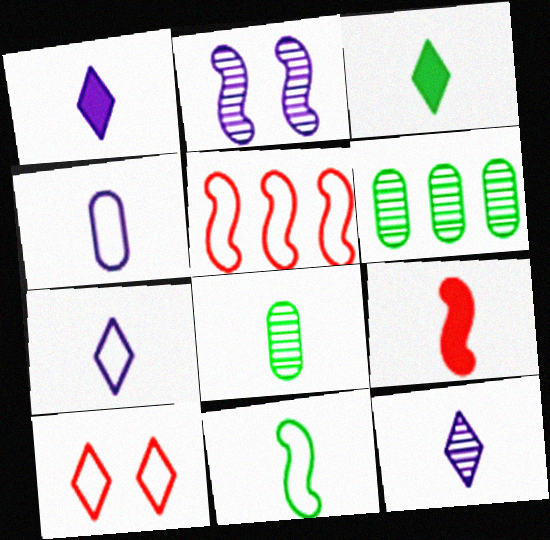[[1, 7, 12], 
[3, 8, 11], 
[7, 8, 9]]